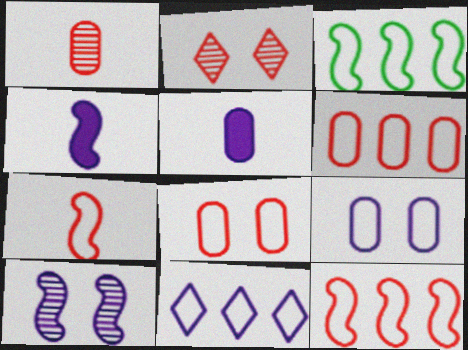[[2, 3, 5], 
[3, 6, 11], 
[5, 10, 11]]